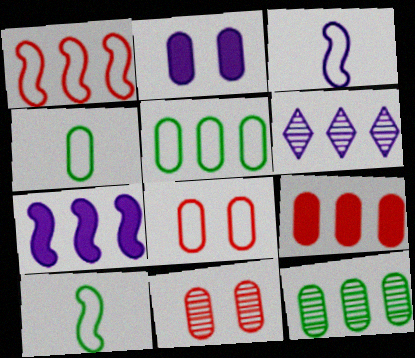[[2, 3, 6]]